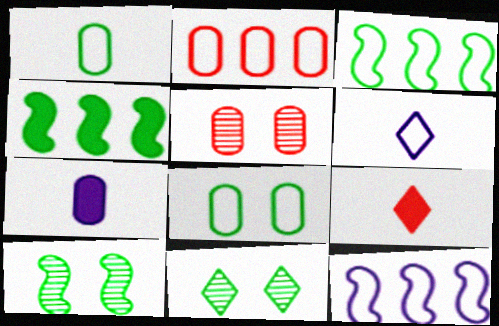[[1, 4, 11], 
[4, 5, 6]]